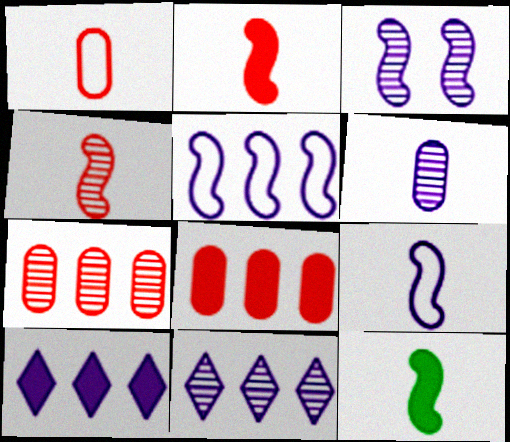[[3, 6, 11], 
[4, 9, 12]]